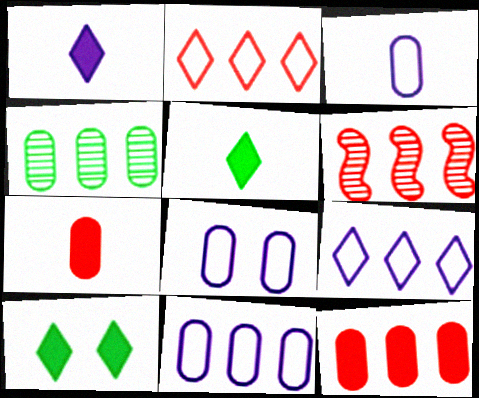[[2, 6, 12], 
[3, 6, 10], 
[3, 8, 11], 
[4, 7, 8], 
[4, 11, 12], 
[5, 6, 8]]